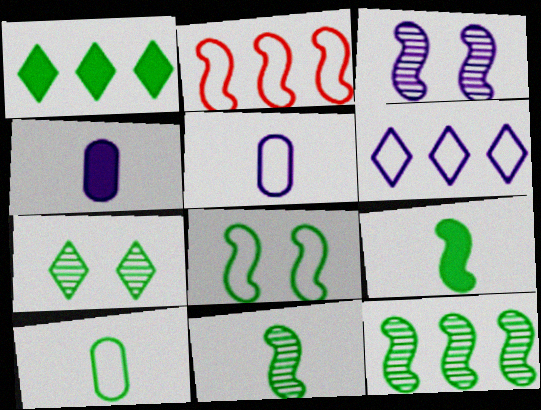[[2, 3, 9], 
[2, 4, 7], 
[3, 4, 6], 
[8, 9, 12]]